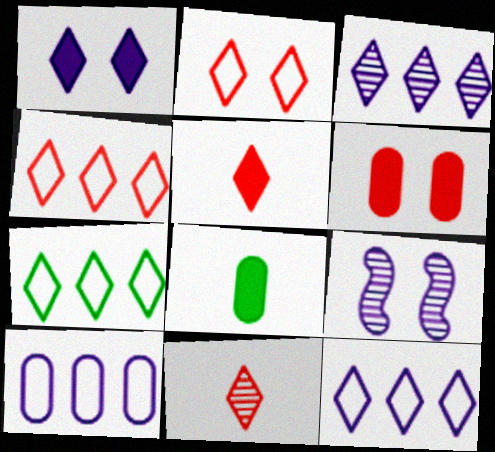[[1, 7, 11], 
[4, 7, 12], 
[4, 8, 9]]